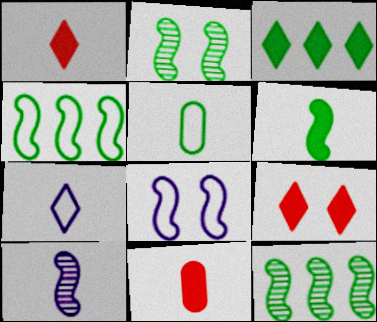[[1, 5, 10], 
[2, 3, 5], 
[2, 4, 6]]